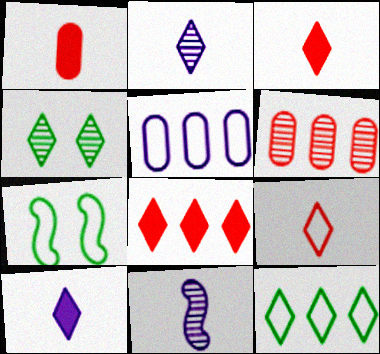[[4, 6, 11], 
[5, 7, 9], 
[6, 7, 10]]